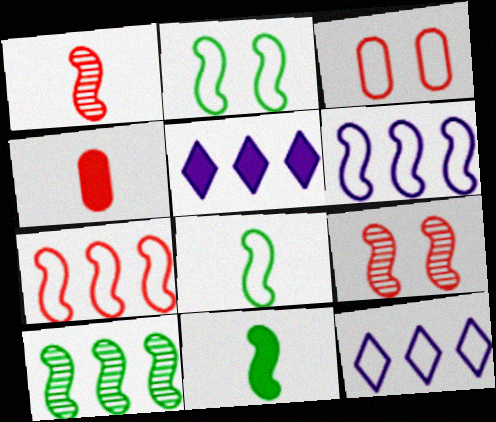[[2, 10, 11], 
[3, 8, 12], 
[6, 9, 11]]